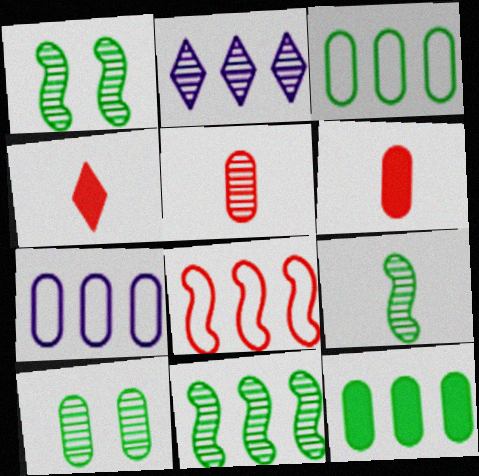[[1, 2, 5], 
[1, 4, 7], 
[1, 9, 11], 
[2, 8, 12], 
[6, 7, 10]]